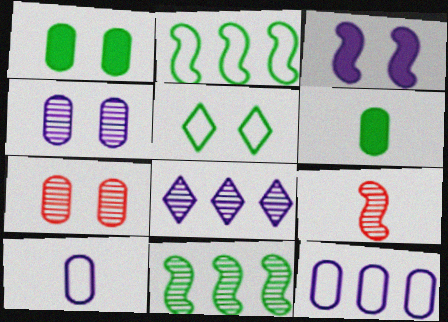[[2, 3, 9], 
[3, 5, 7], 
[3, 8, 10], 
[5, 6, 11], 
[6, 7, 12]]